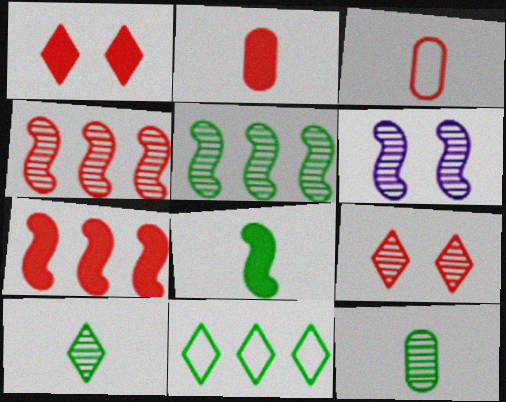[[1, 2, 7], 
[1, 3, 4], 
[2, 6, 11], 
[3, 7, 9]]